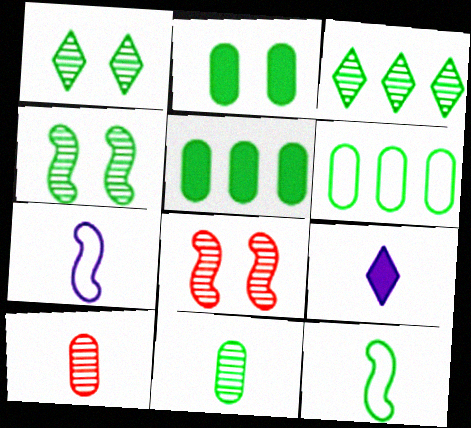[[1, 5, 12], 
[2, 3, 12], 
[2, 6, 11], 
[3, 4, 11], 
[6, 8, 9], 
[9, 10, 12]]